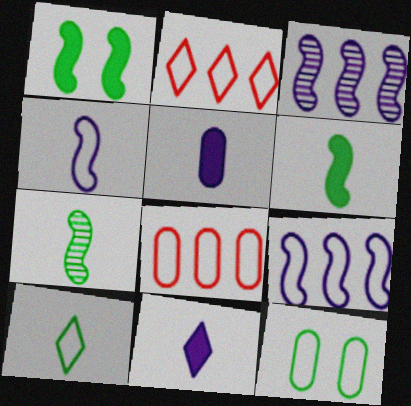[[2, 4, 12]]